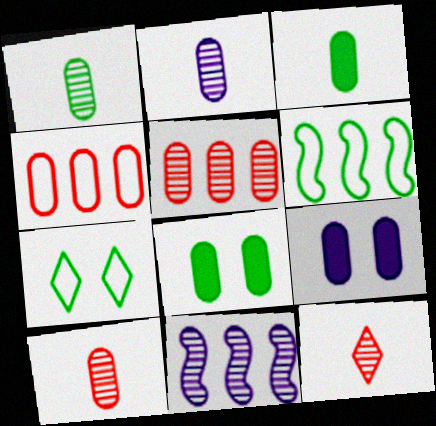[[1, 2, 10], 
[1, 4, 9], 
[2, 4, 8], 
[6, 9, 12]]